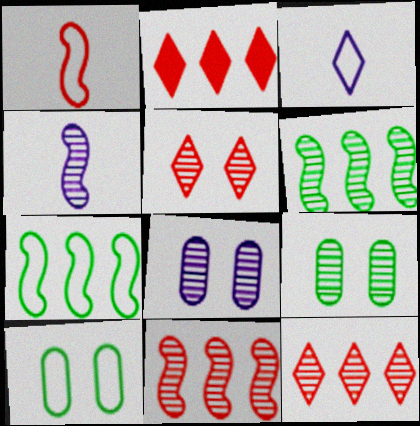[[2, 4, 10], 
[4, 9, 12]]